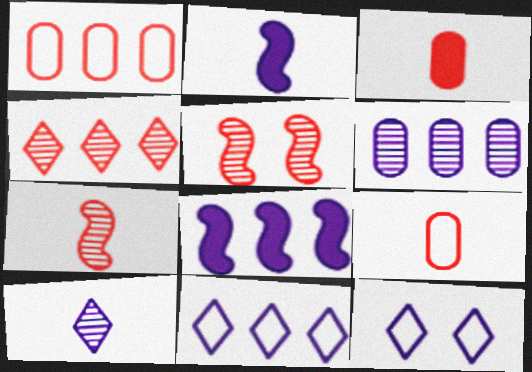[[2, 6, 12], 
[6, 8, 11]]